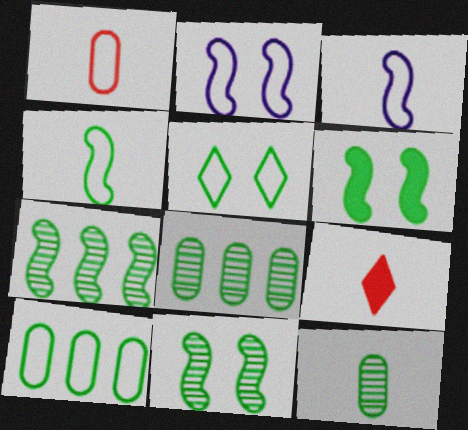[[2, 8, 9], 
[3, 9, 12], 
[4, 5, 10], 
[4, 6, 7]]